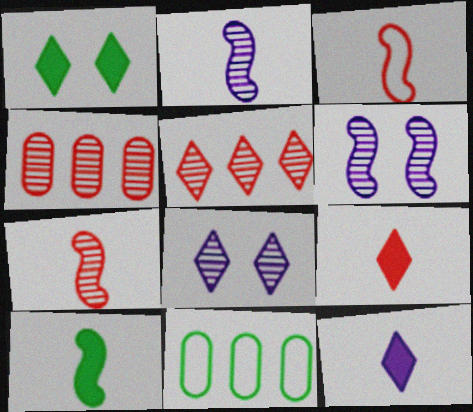[[2, 3, 10], 
[6, 9, 11]]